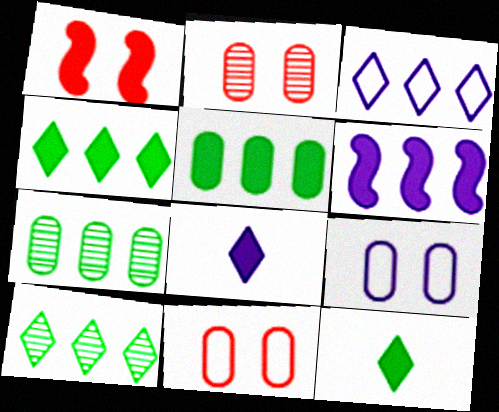[[1, 5, 8]]